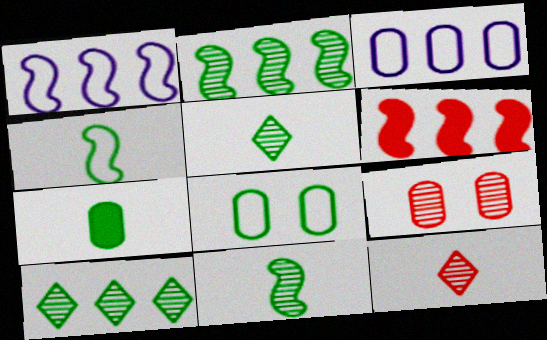[[1, 2, 6], 
[3, 6, 10], 
[3, 7, 9], 
[4, 5, 7]]